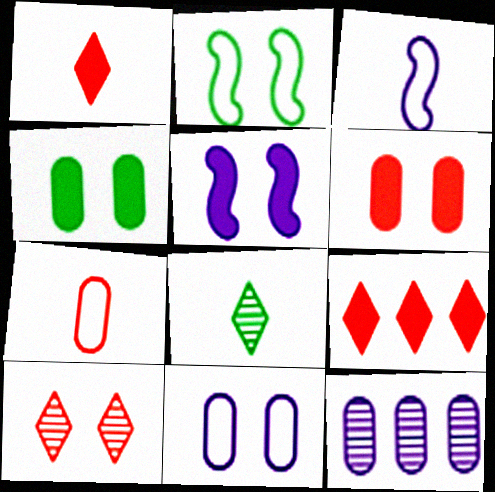[[1, 2, 12], 
[4, 7, 12]]